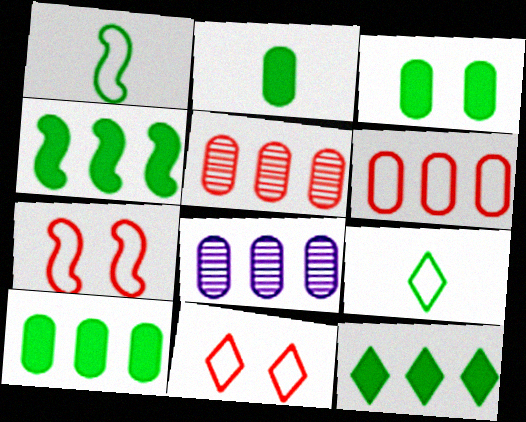[[2, 3, 10], 
[4, 10, 12], 
[6, 8, 10]]